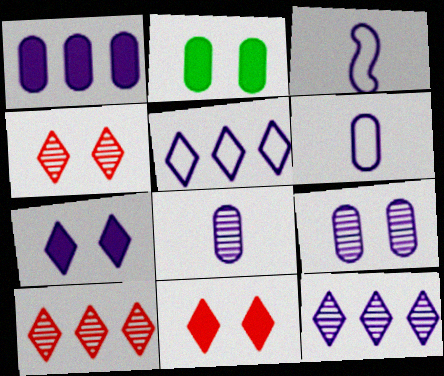[[1, 6, 9], 
[2, 3, 10]]